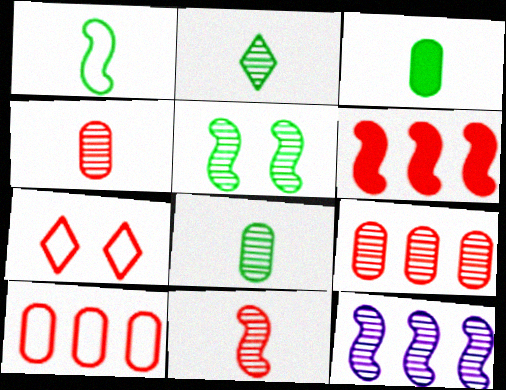[[1, 2, 3], 
[3, 7, 12], 
[4, 6, 7], 
[5, 11, 12]]